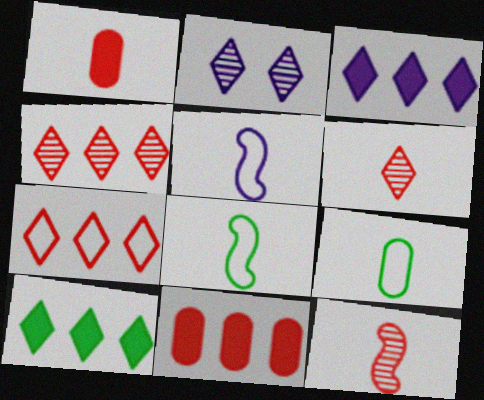[[2, 8, 11]]